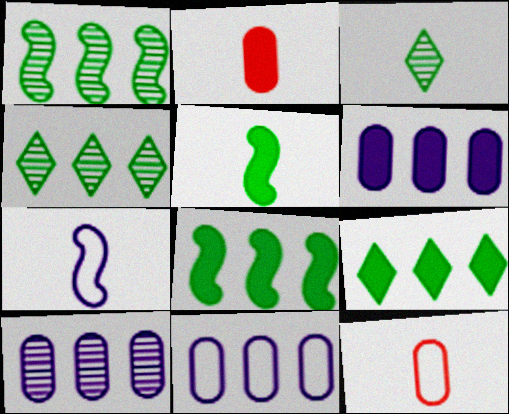[[2, 3, 7], 
[6, 10, 11]]